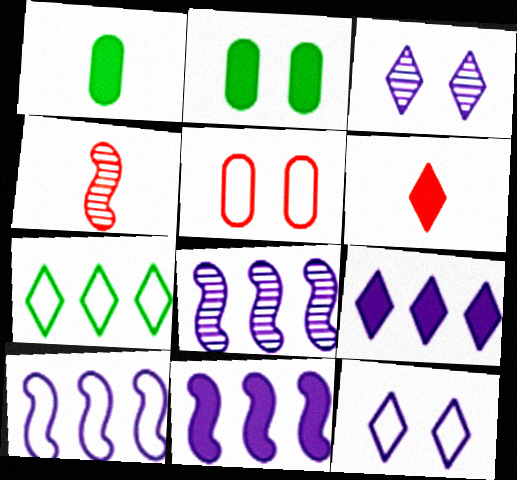[[2, 6, 11], 
[3, 6, 7], 
[8, 10, 11]]